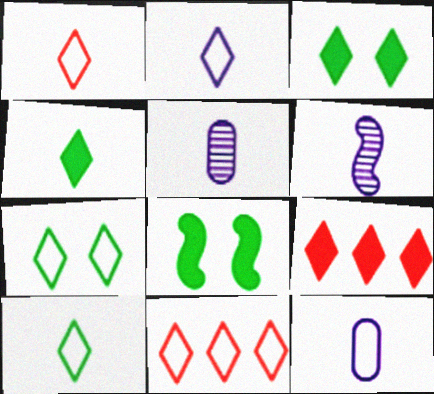[[1, 2, 10], 
[2, 7, 11], 
[5, 8, 11]]